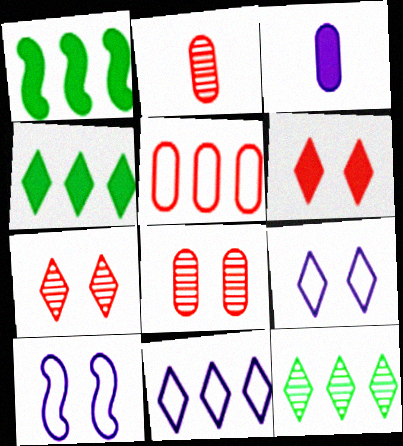[[1, 2, 9], 
[1, 3, 6], 
[2, 4, 10]]